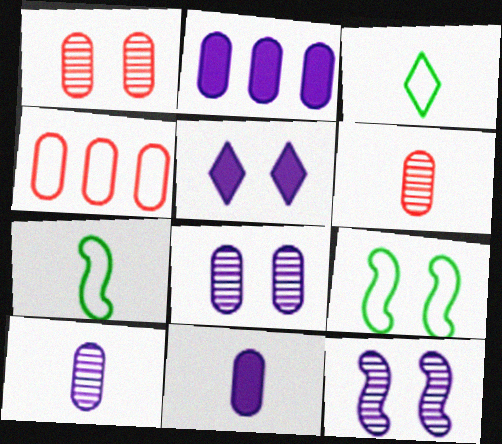[[1, 5, 9]]